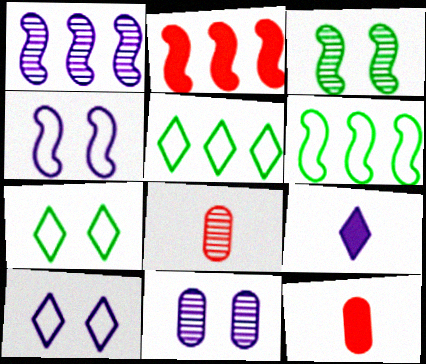[[1, 2, 6], 
[1, 7, 12]]